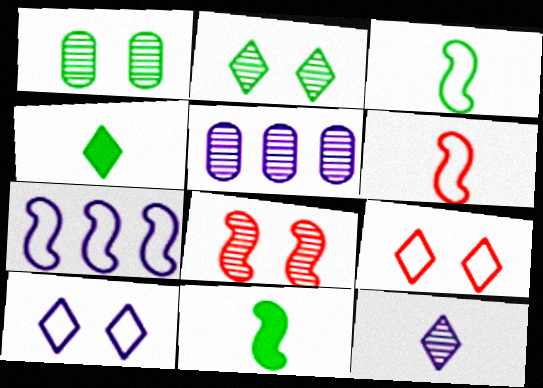[[5, 9, 11], 
[7, 8, 11]]